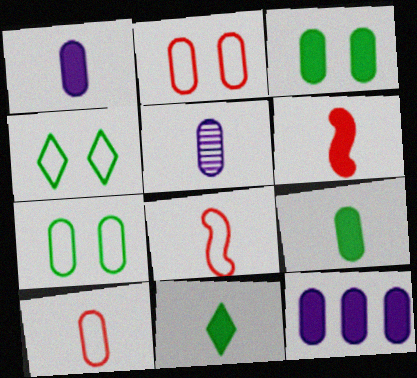[[1, 6, 11], 
[5, 8, 11], 
[5, 9, 10]]